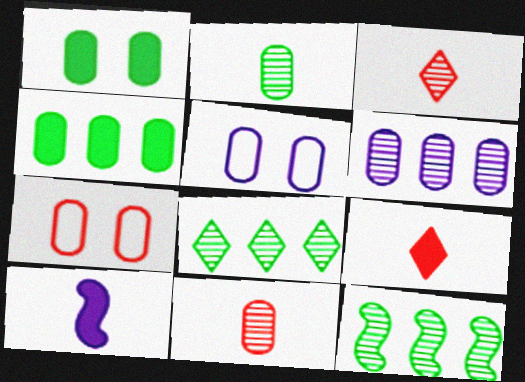[[4, 5, 11], 
[5, 9, 12], 
[7, 8, 10]]